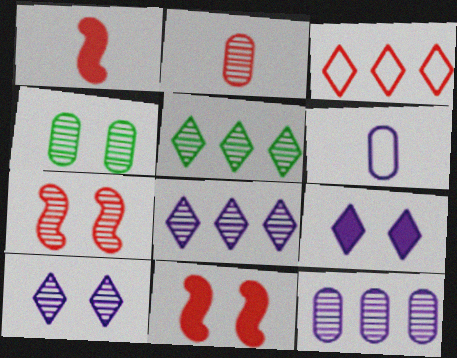[[2, 3, 11], 
[2, 4, 12], 
[4, 7, 10], 
[5, 6, 11]]